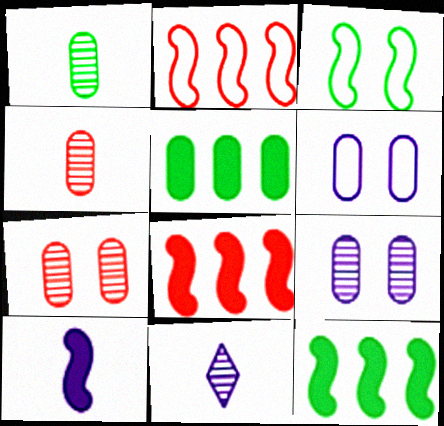[[4, 5, 6]]